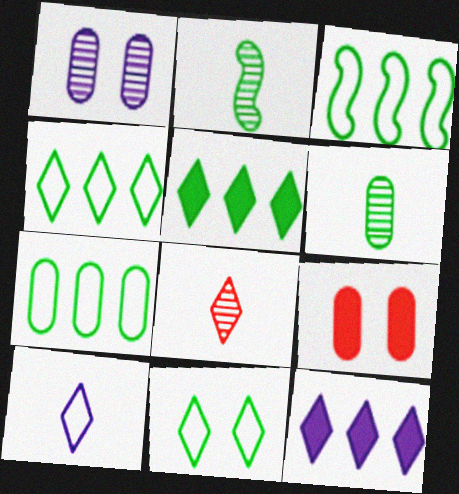[[3, 4, 7], 
[8, 11, 12]]